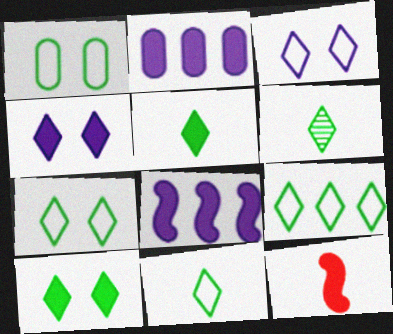[[2, 10, 12], 
[5, 6, 11], 
[6, 9, 10], 
[7, 9, 11]]